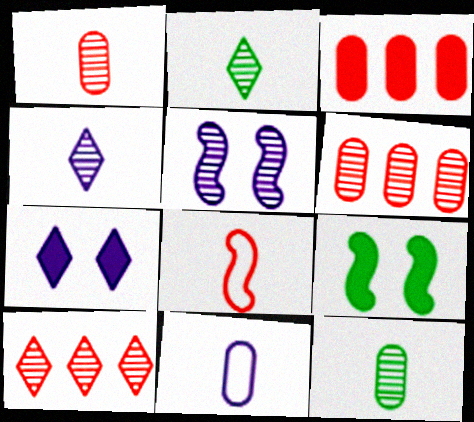[[2, 5, 6], 
[5, 10, 12], 
[9, 10, 11]]